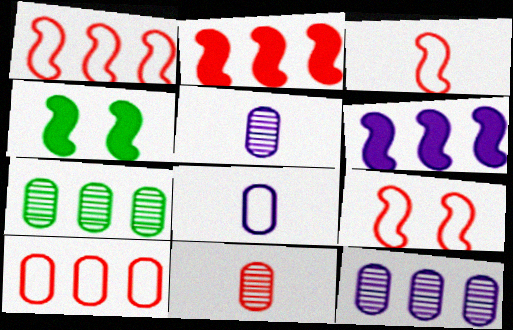[[1, 3, 9]]